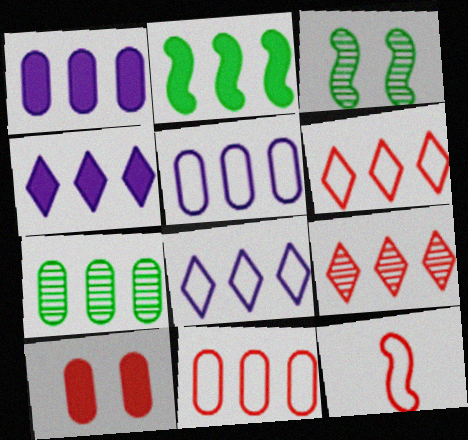[[1, 7, 11], 
[2, 5, 9], 
[9, 10, 12]]